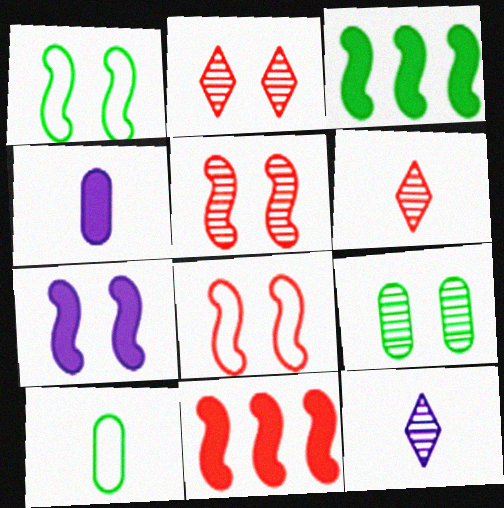[[1, 5, 7]]